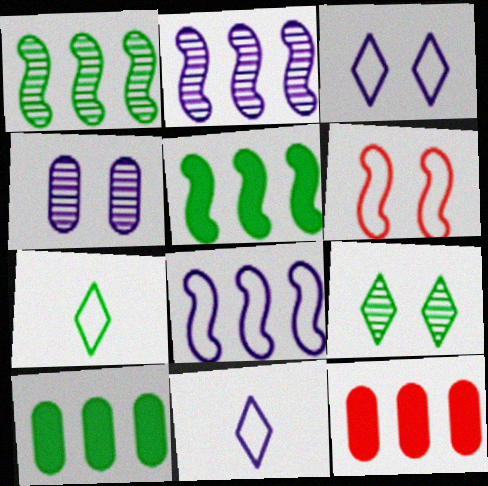[]